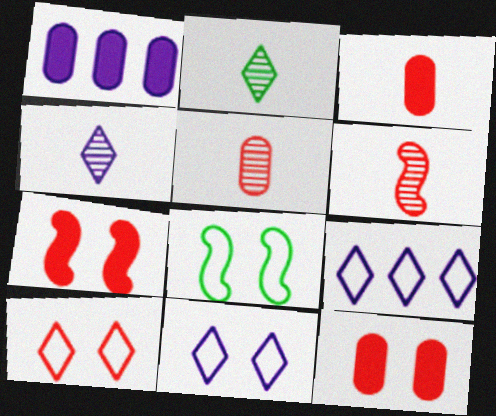[]